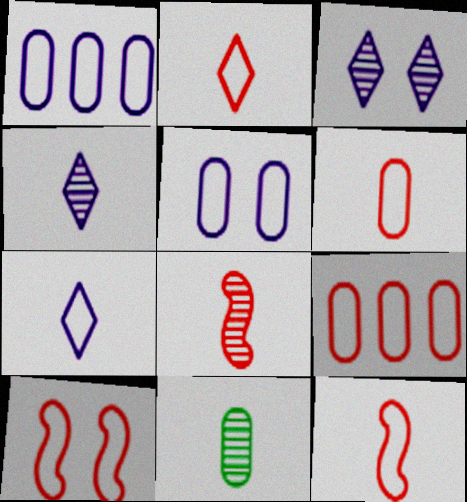[[2, 6, 12], 
[2, 9, 10], 
[4, 8, 11]]